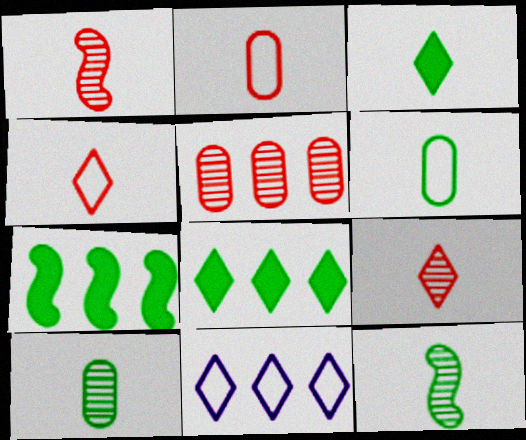[[3, 6, 12], 
[5, 7, 11]]